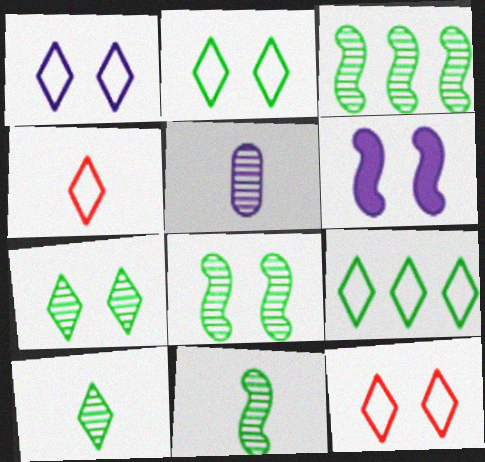[[1, 2, 12], 
[1, 4, 9], 
[3, 8, 11]]